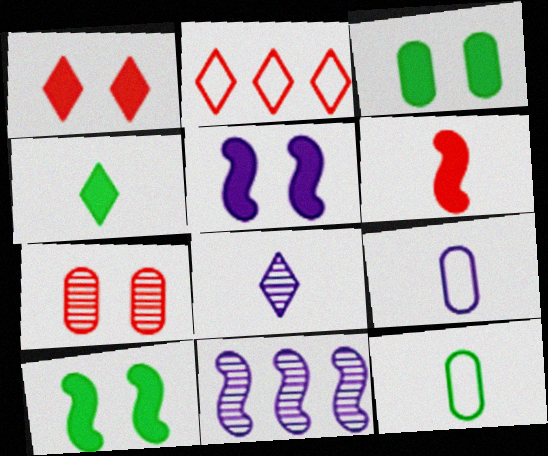[[1, 3, 5], 
[1, 11, 12], 
[2, 6, 7], 
[6, 8, 12]]